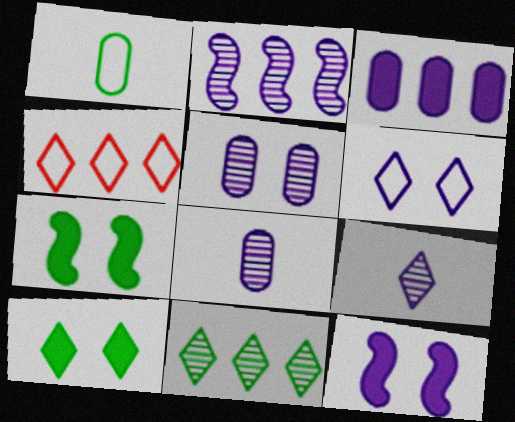[[1, 7, 11], 
[2, 5, 9], 
[4, 7, 8], 
[4, 9, 10], 
[5, 6, 12]]